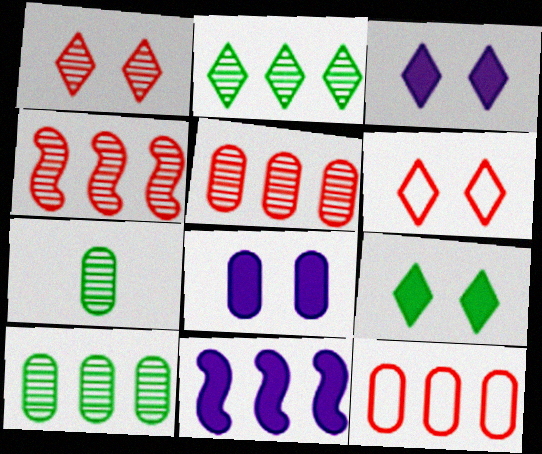[[2, 11, 12], 
[6, 7, 11], 
[7, 8, 12]]